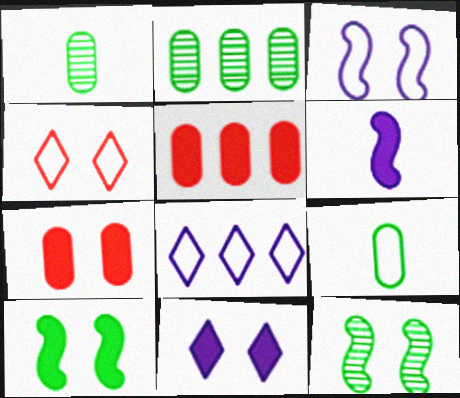[[2, 4, 6], 
[7, 10, 11]]